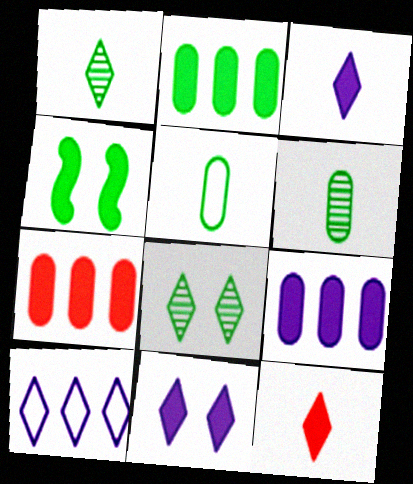[[2, 7, 9], 
[3, 4, 7], 
[4, 9, 12], 
[8, 10, 12]]